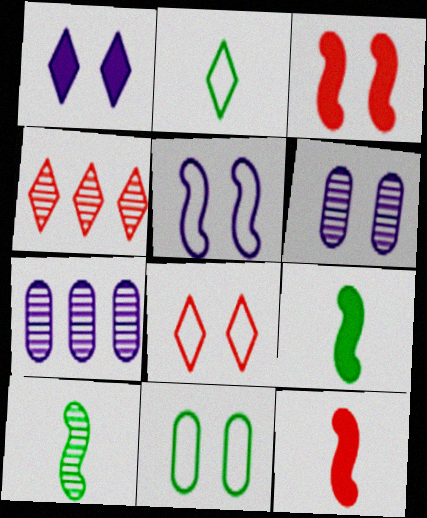[[1, 2, 4], 
[1, 5, 6], 
[2, 3, 7], 
[4, 6, 10], 
[5, 8, 11], 
[7, 8, 9]]